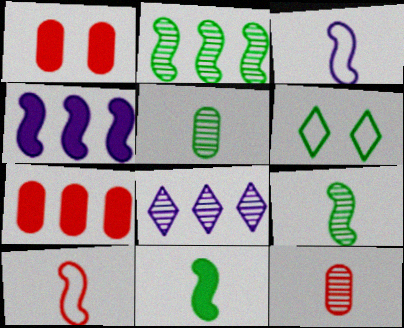[[4, 6, 12]]